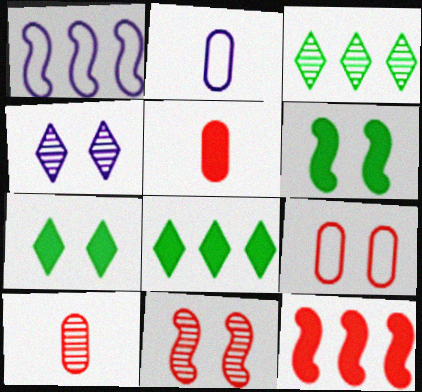[[1, 7, 10], 
[2, 8, 11], 
[4, 6, 9]]